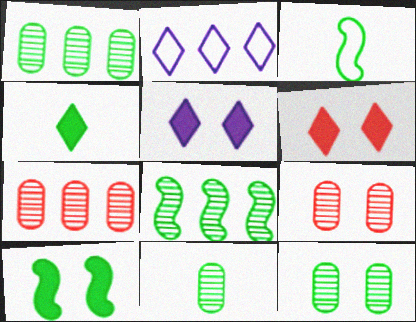[[1, 11, 12], 
[3, 4, 11], 
[3, 5, 7], 
[3, 8, 10]]